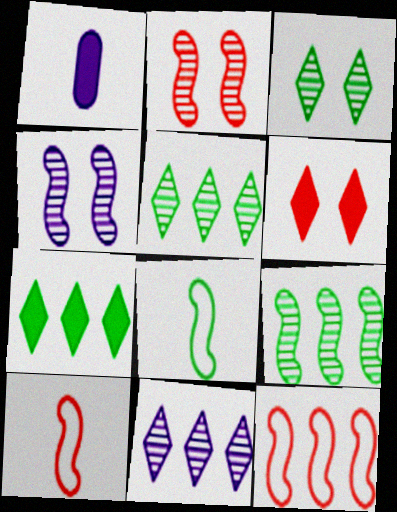[[1, 3, 12]]